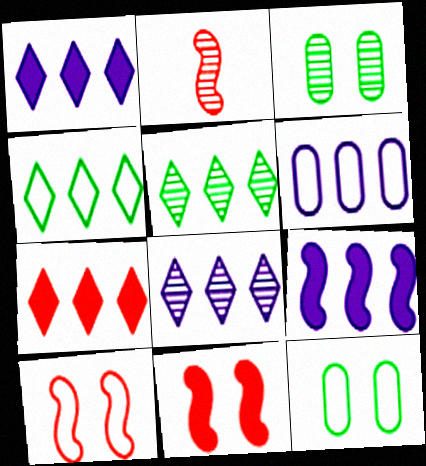[[1, 2, 12], 
[2, 3, 8], 
[4, 7, 8], 
[6, 8, 9]]